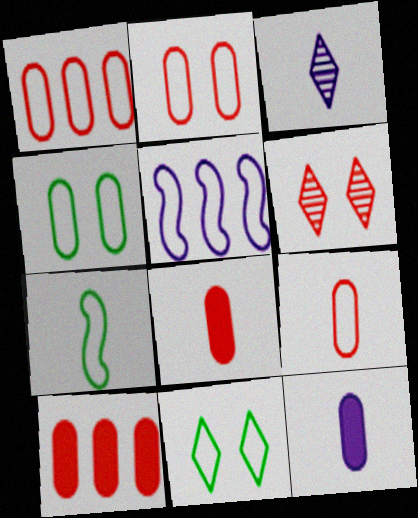[[1, 2, 9], 
[3, 7, 8], 
[5, 9, 11]]